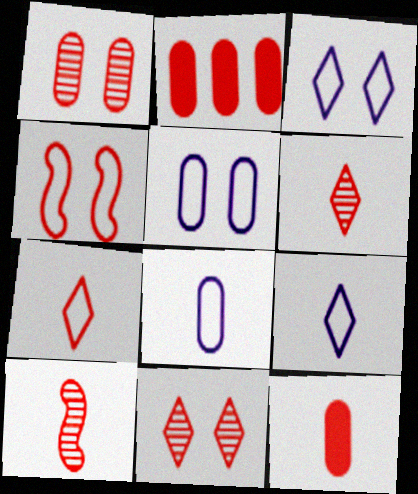[[2, 4, 6], 
[7, 10, 12]]